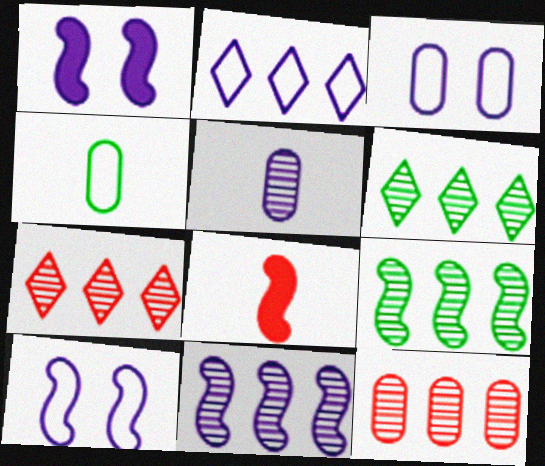[[1, 2, 5], 
[1, 4, 7], 
[3, 6, 8], 
[6, 11, 12], 
[8, 9, 10]]